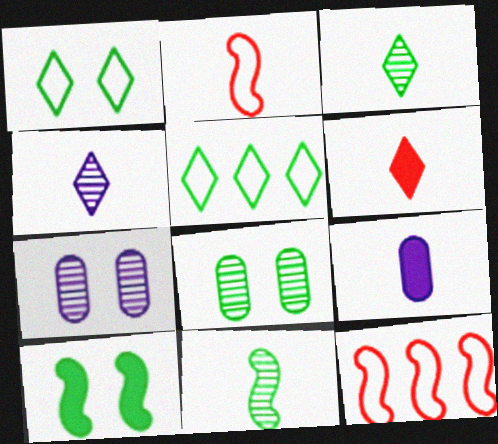[[1, 8, 10], 
[2, 3, 9]]